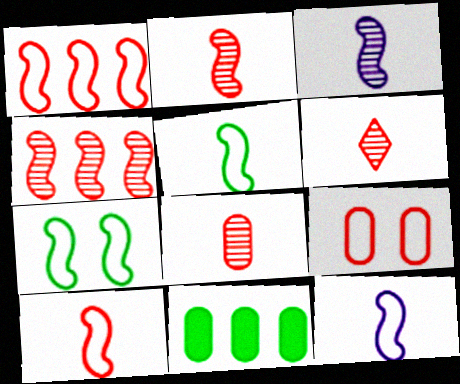[[1, 7, 12], 
[2, 6, 8], 
[5, 10, 12]]